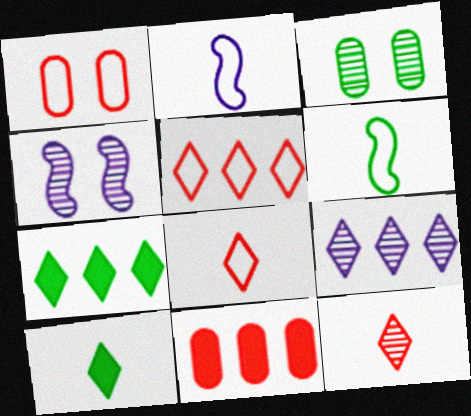[[3, 6, 7], 
[5, 7, 9]]